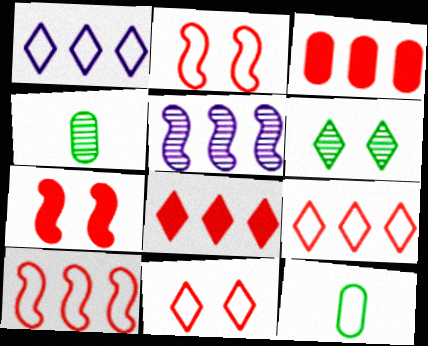[[1, 2, 12], 
[1, 4, 7]]